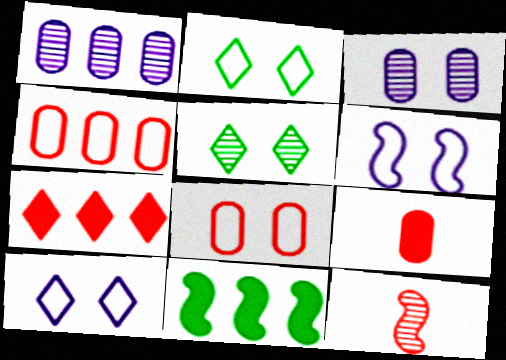[[1, 5, 12], 
[2, 6, 8], 
[6, 11, 12], 
[7, 8, 12]]